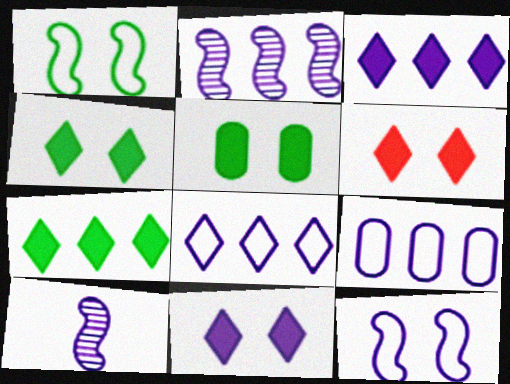[[2, 3, 9], 
[4, 6, 11], 
[9, 10, 11]]